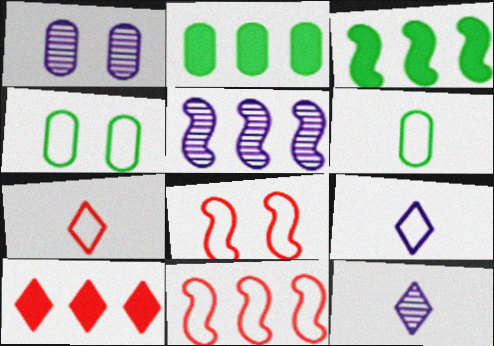[[1, 3, 7], 
[1, 5, 12], 
[2, 8, 12], 
[3, 5, 11], 
[4, 9, 11]]